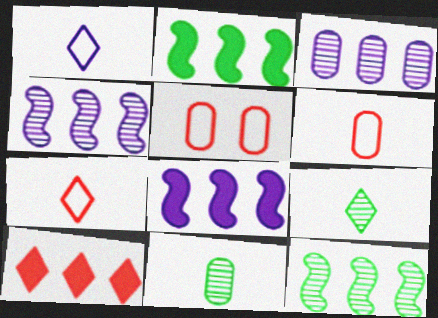[[5, 8, 9]]